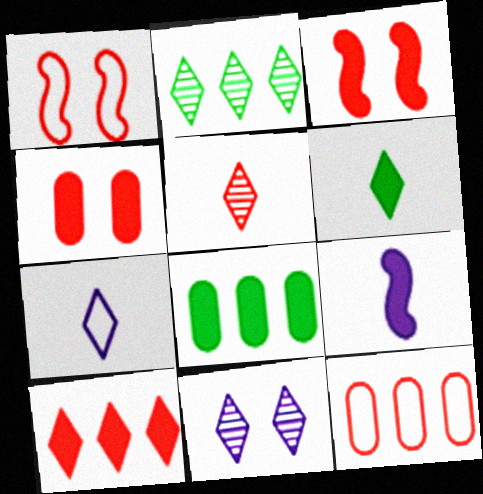[[2, 5, 11], 
[3, 5, 12], 
[5, 6, 7]]